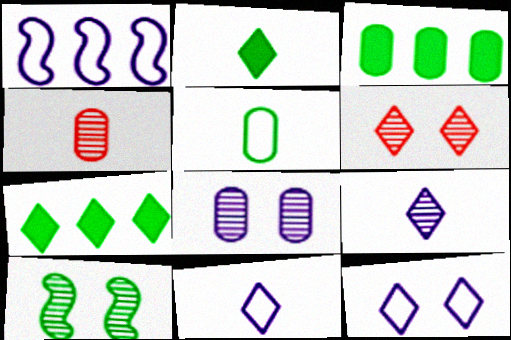[[5, 7, 10], 
[6, 7, 11], 
[6, 8, 10]]